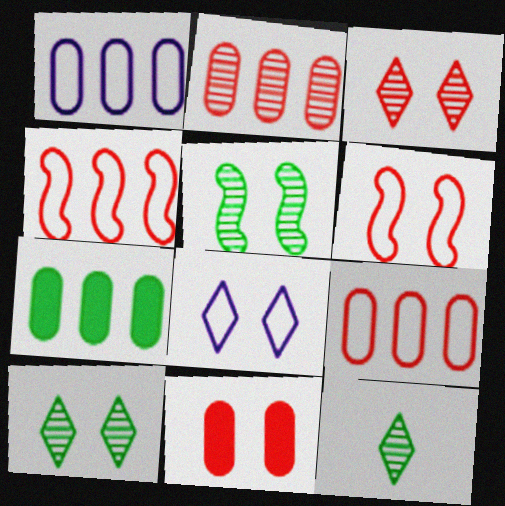[[1, 2, 7], 
[3, 6, 11], 
[5, 8, 11]]